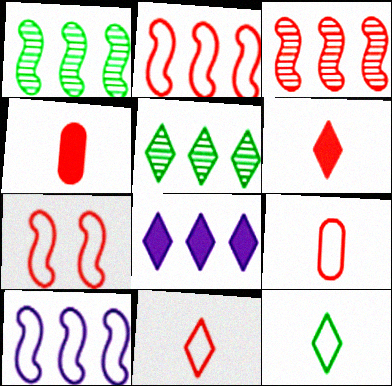[]